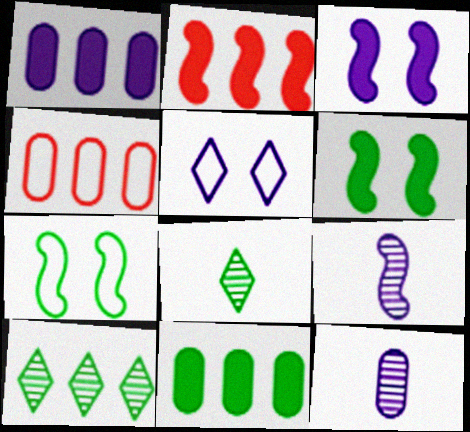[[1, 5, 9], 
[2, 7, 9], 
[3, 4, 8], 
[7, 8, 11]]